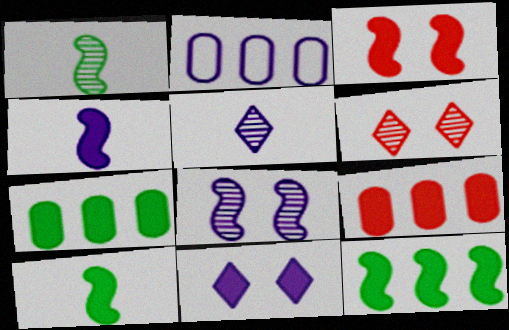[[2, 6, 10], 
[3, 4, 12], 
[9, 10, 11]]